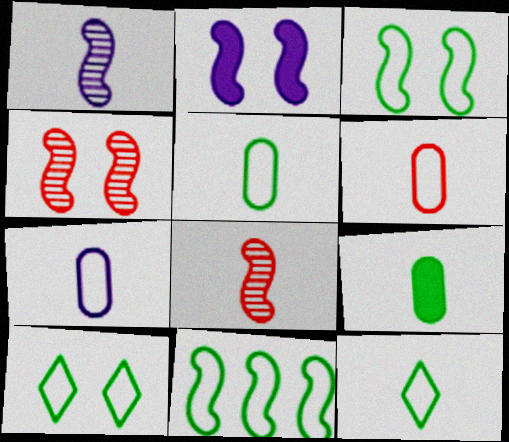[[2, 3, 4], 
[2, 8, 11], 
[5, 6, 7], 
[5, 10, 11]]